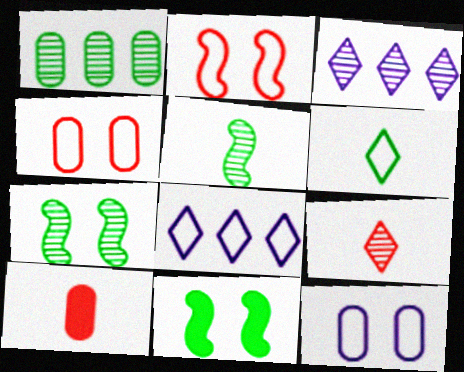[[1, 6, 11], 
[1, 10, 12], 
[7, 8, 10]]